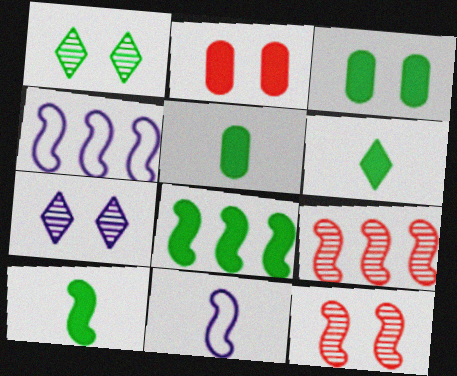[[3, 6, 8], 
[4, 8, 9], 
[4, 10, 12], 
[5, 6, 10], 
[8, 11, 12]]